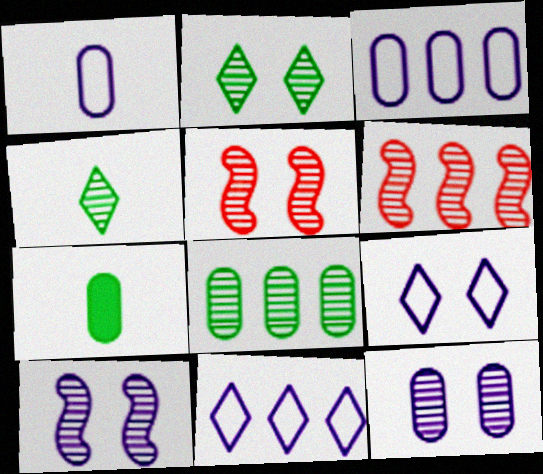[[2, 5, 12], 
[4, 6, 12], 
[5, 7, 11], 
[6, 7, 9]]